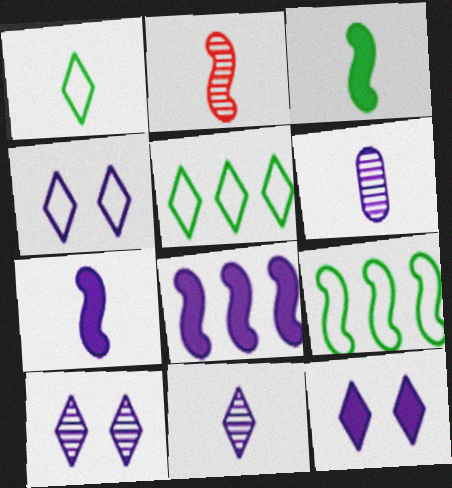[[4, 6, 8], 
[4, 10, 12]]